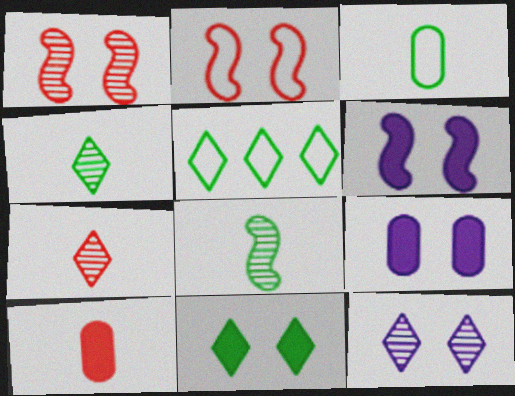[[4, 5, 11]]